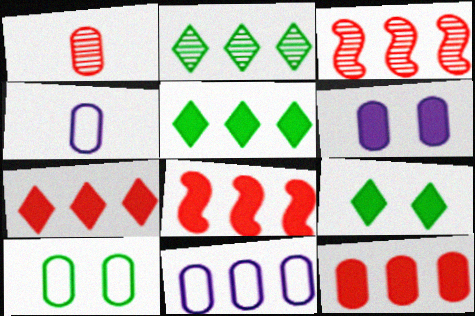[[2, 8, 11], 
[3, 4, 9], 
[3, 5, 11], 
[7, 8, 12]]